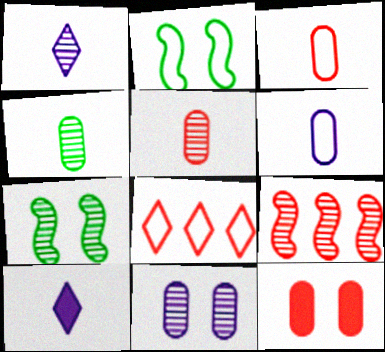[[2, 6, 8]]